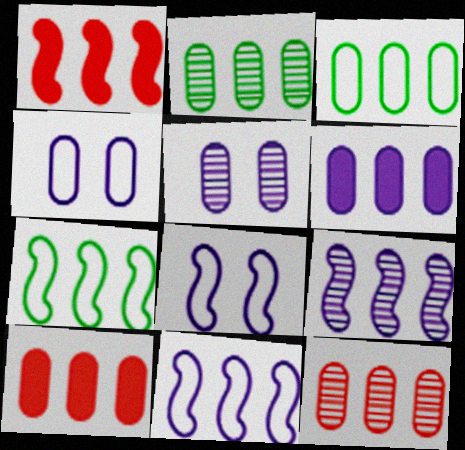[[1, 7, 9], 
[3, 6, 12]]